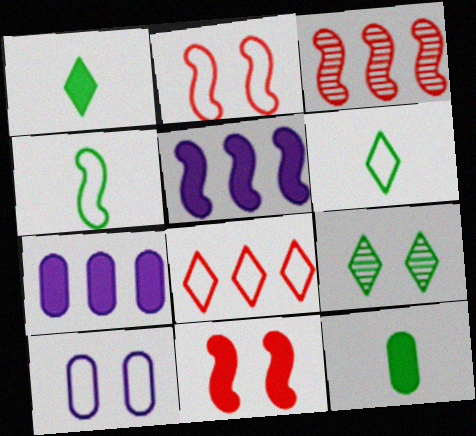[[1, 3, 10], 
[1, 7, 11], 
[4, 8, 10], 
[9, 10, 11]]